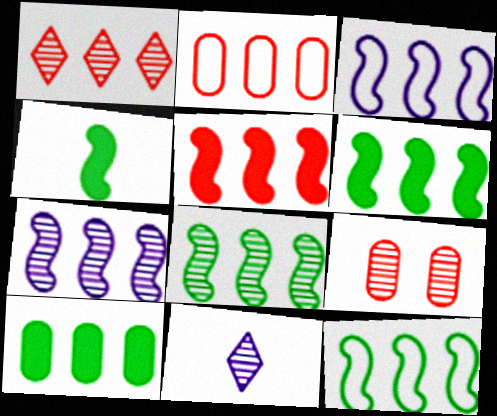[[1, 2, 5], 
[1, 3, 10], 
[3, 5, 8], 
[5, 7, 12], 
[6, 8, 12], 
[8, 9, 11]]